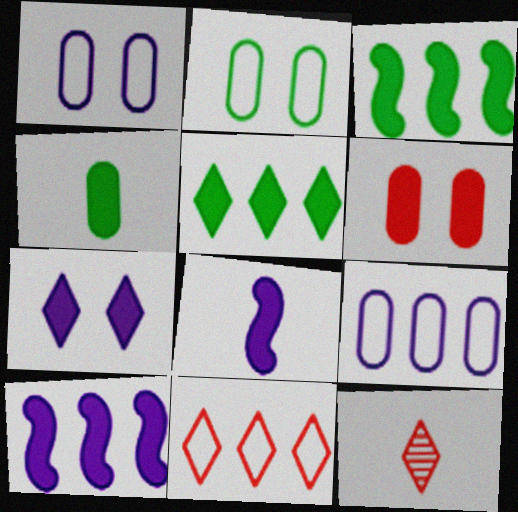[[1, 3, 12], 
[2, 10, 12], 
[5, 6, 8]]